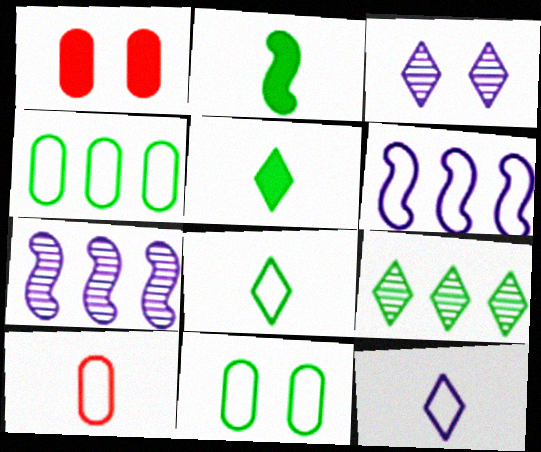[[1, 7, 8], 
[2, 9, 11]]